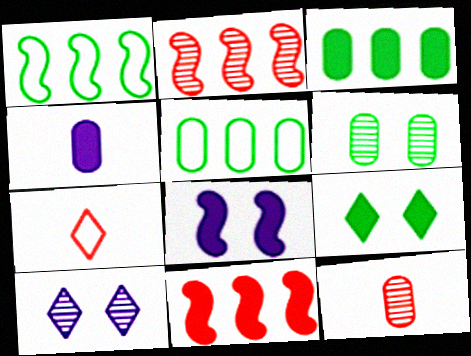[[4, 9, 11]]